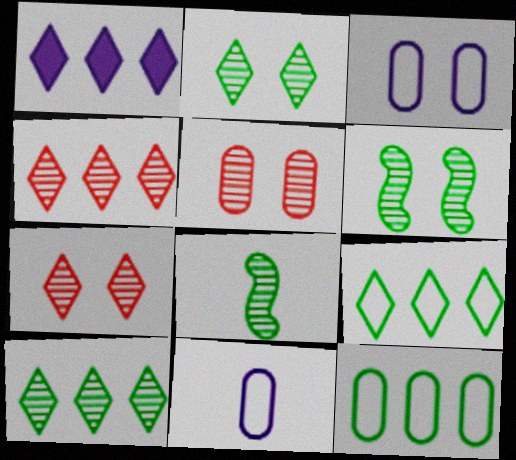[[1, 4, 9]]